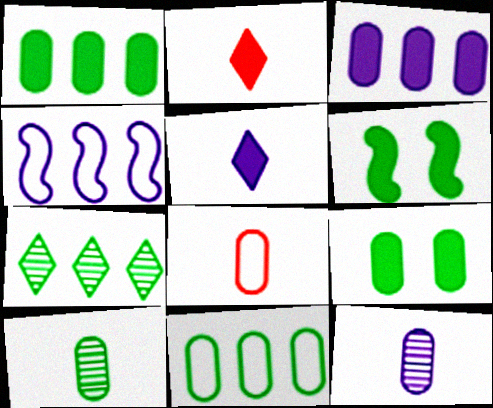[[2, 3, 6], 
[9, 10, 11]]